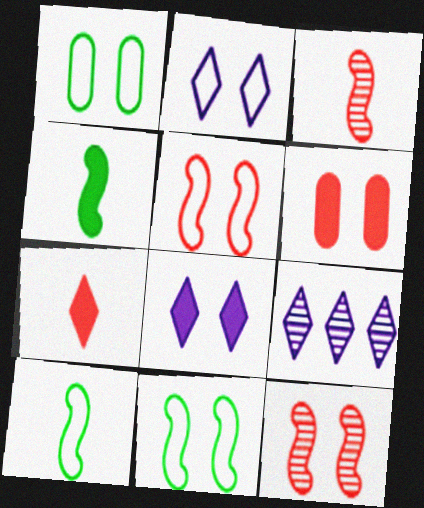[[1, 2, 5], 
[1, 8, 12], 
[6, 9, 10]]